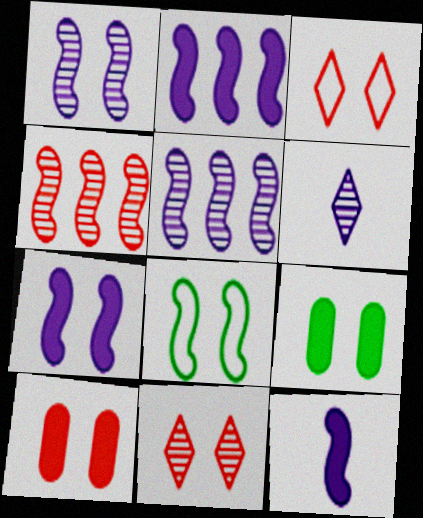[[1, 3, 9], 
[2, 7, 12], 
[4, 8, 12]]